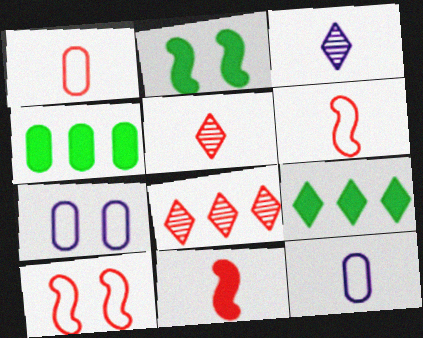[[1, 5, 11], 
[2, 8, 12], 
[3, 4, 10]]